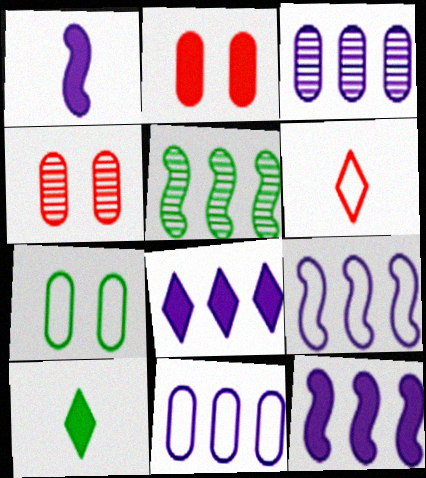[[2, 10, 12], 
[3, 8, 9], 
[4, 9, 10], 
[5, 7, 10], 
[6, 7, 9]]